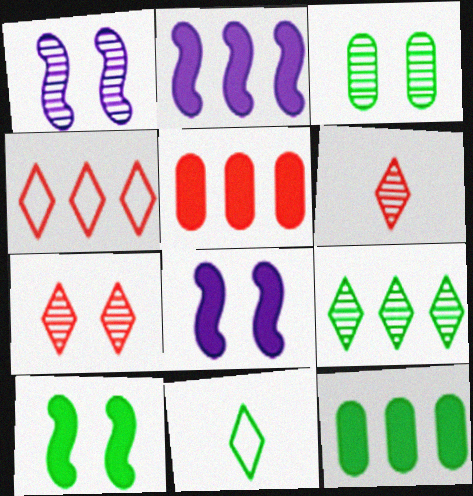[[1, 3, 7], 
[1, 5, 11]]